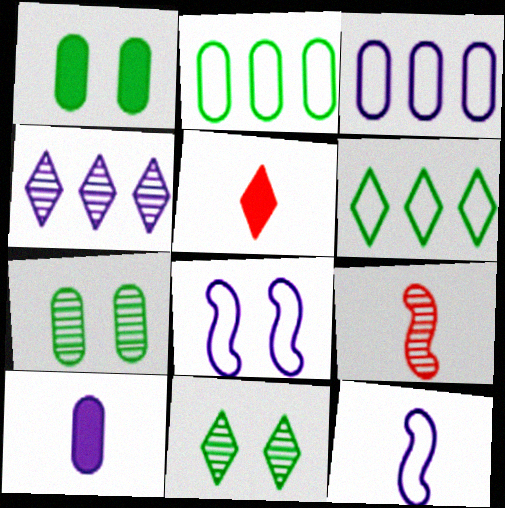[[4, 7, 9], 
[4, 8, 10]]